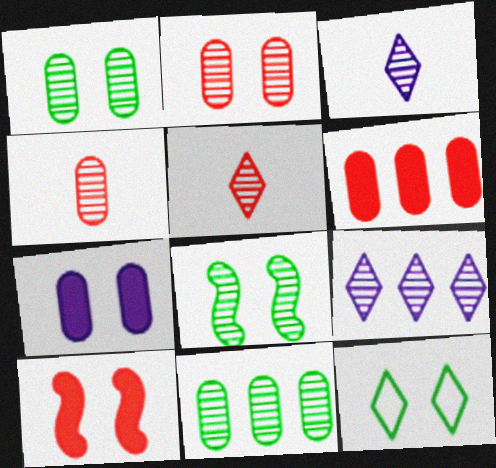[[4, 8, 9]]